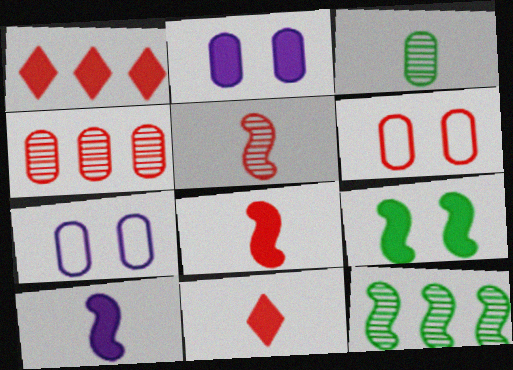[[1, 5, 6], 
[7, 11, 12]]